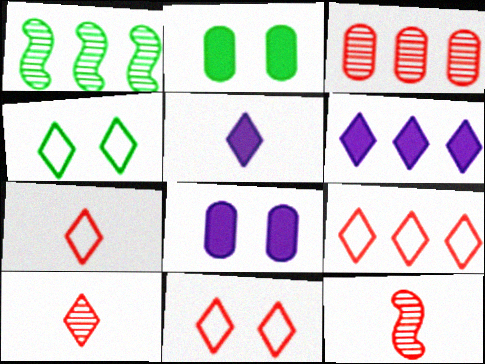[[1, 7, 8], 
[4, 6, 10], 
[7, 9, 11]]